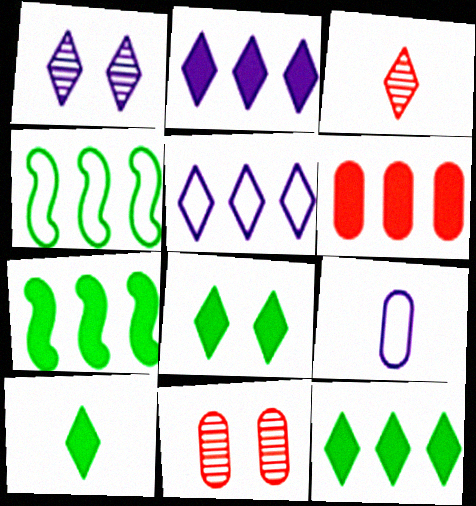[[2, 6, 7], 
[3, 5, 8], 
[8, 10, 12]]